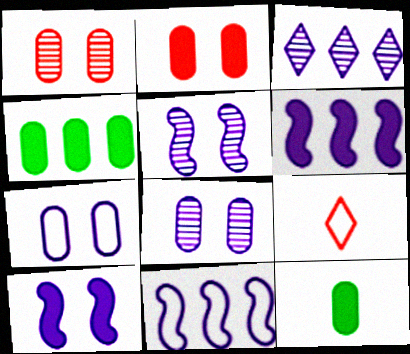[[4, 5, 9]]